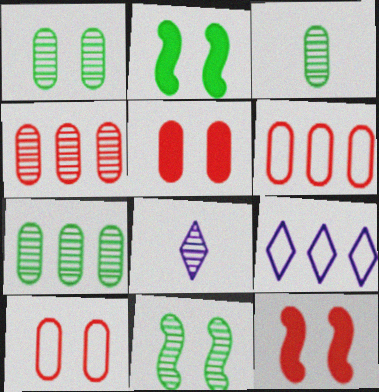[[1, 3, 7], 
[2, 6, 8], 
[3, 9, 12], 
[4, 8, 11]]